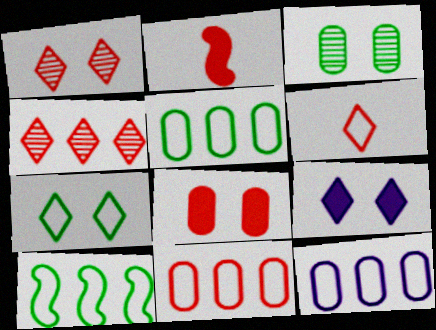[[1, 2, 11], 
[1, 7, 9], 
[5, 11, 12]]